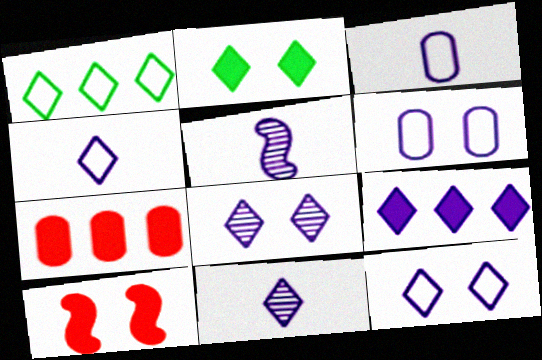[[4, 8, 9], 
[5, 6, 9], 
[9, 11, 12]]